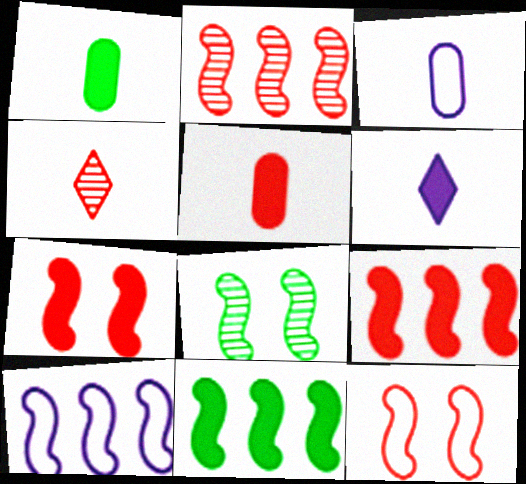[[2, 10, 11]]